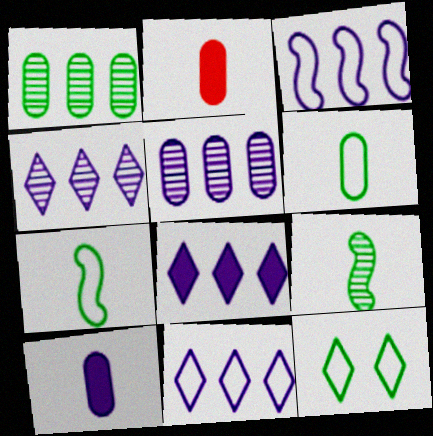[[3, 5, 8], 
[4, 8, 11]]